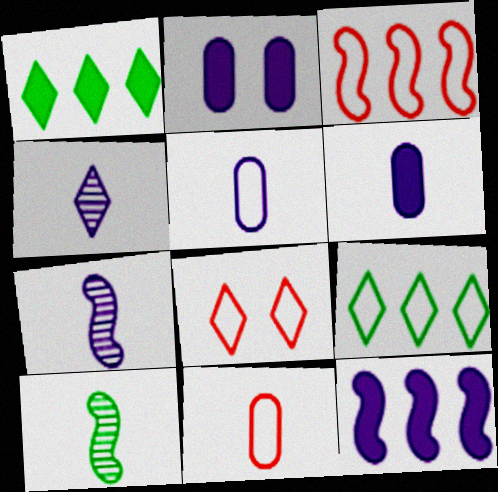[[1, 4, 8], 
[3, 8, 11]]